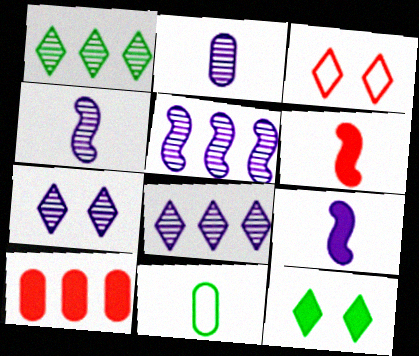[[2, 5, 7], 
[3, 7, 12], 
[9, 10, 12]]